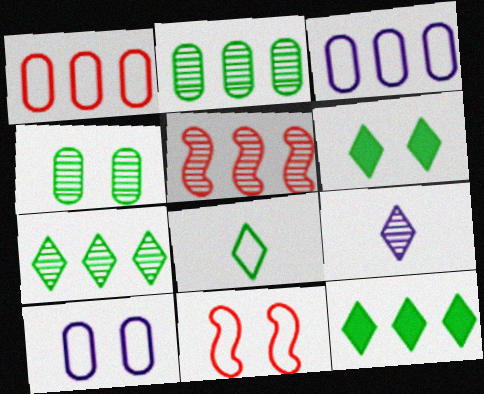[[3, 5, 12], 
[3, 8, 11], 
[4, 5, 9], 
[6, 7, 8]]